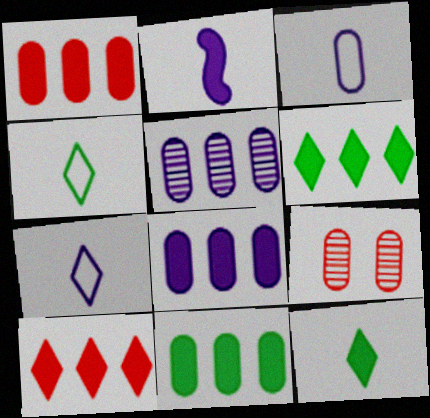[[1, 8, 11], 
[3, 9, 11]]